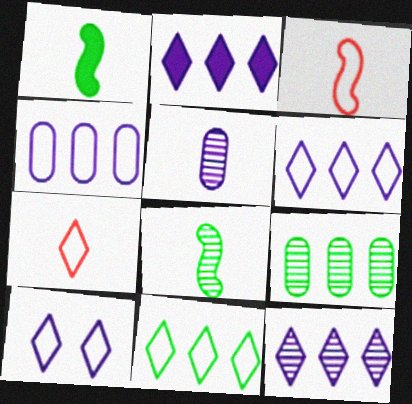[[1, 5, 7], 
[2, 6, 12], 
[7, 10, 11]]